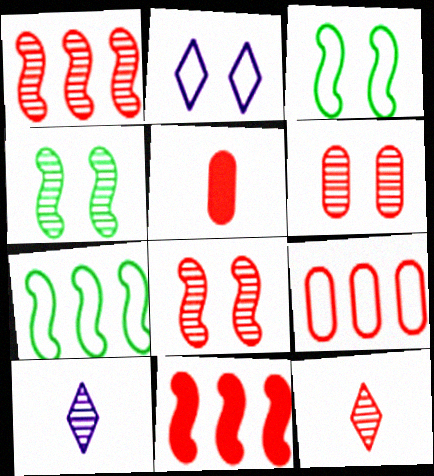[[1, 6, 12], 
[5, 6, 9]]